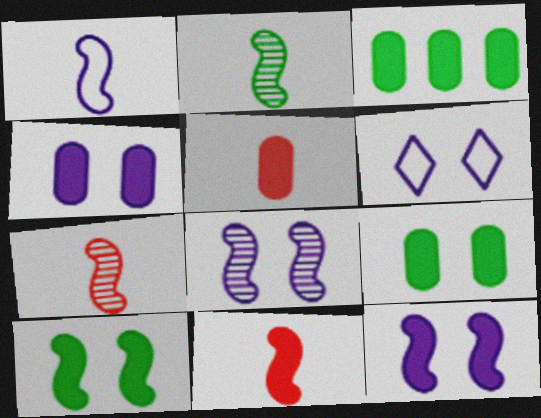[[1, 2, 11], 
[3, 4, 5], 
[3, 6, 7], 
[4, 6, 8]]